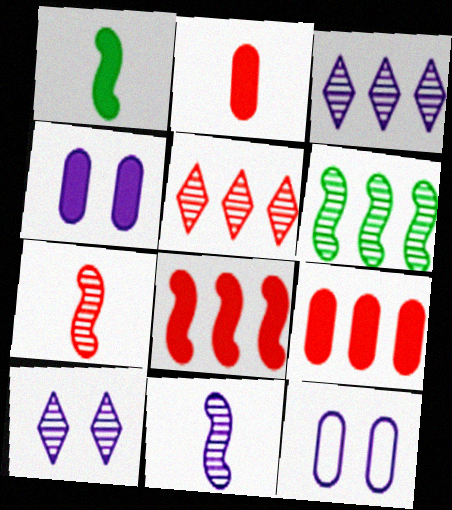[[1, 5, 12]]